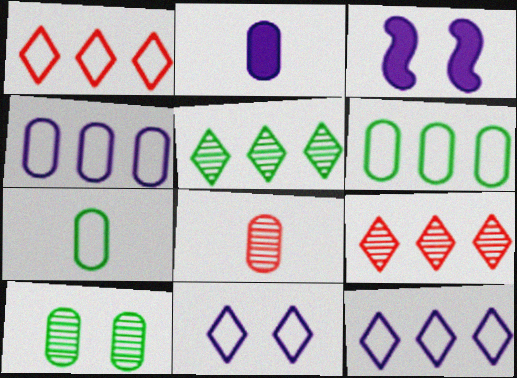[[2, 7, 8], 
[3, 7, 9]]